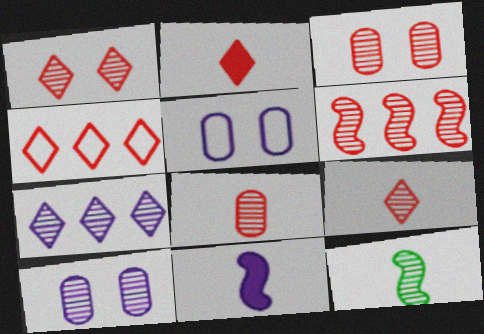[[1, 2, 4], 
[1, 6, 8], 
[3, 6, 9], 
[3, 7, 12], 
[5, 7, 11]]